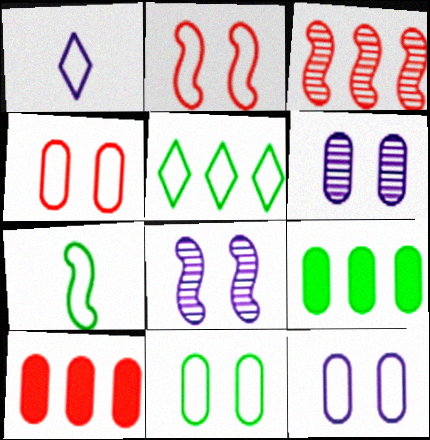[[4, 11, 12], 
[5, 7, 11]]